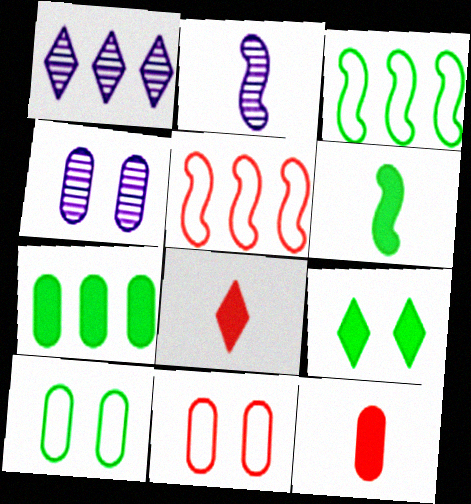[[1, 2, 4], 
[1, 5, 7], 
[1, 6, 11], 
[3, 4, 8], 
[6, 7, 9]]